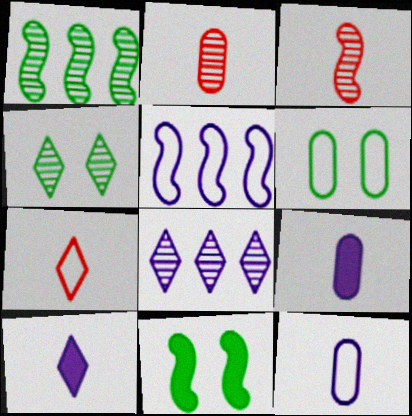[[3, 5, 11], 
[4, 6, 11], 
[5, 6, 7]]